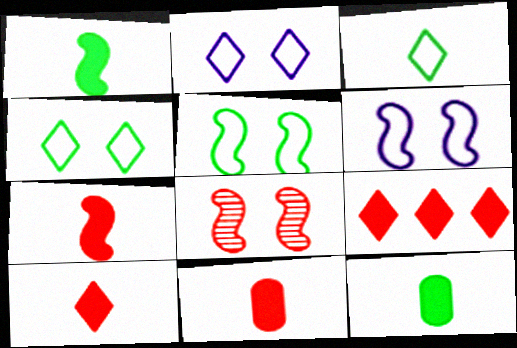[[7, 10, 11]]